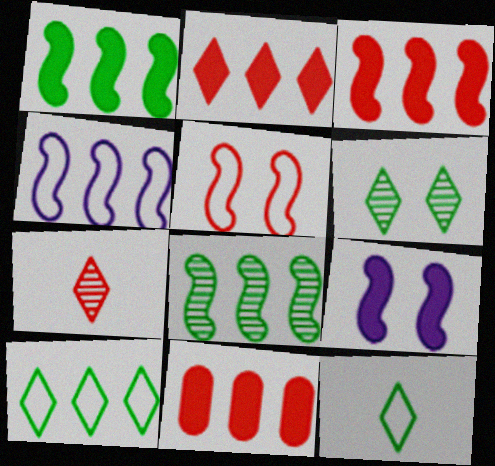[[2, 3, 11], 
[3, 4, 8], 
[5, 7, 11]]